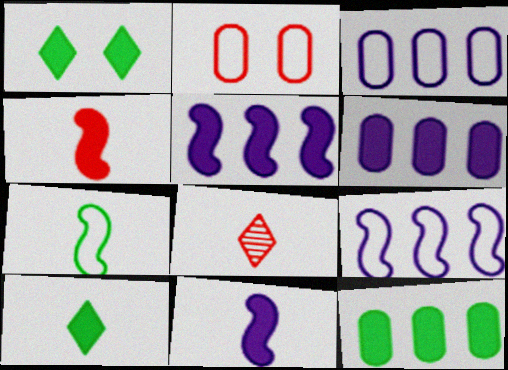[[1, 4, 6]]